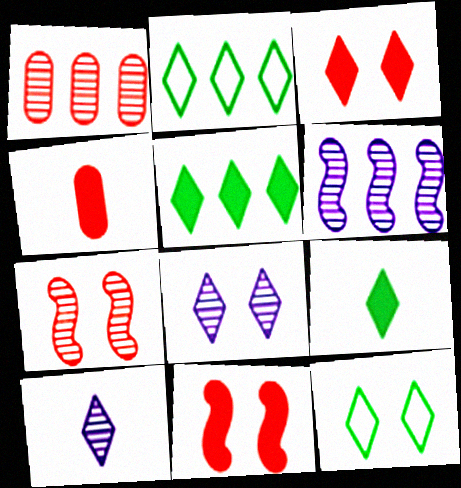[[2, 3, 10], 
[3, 8, 12], 
[4, 6, 12]]